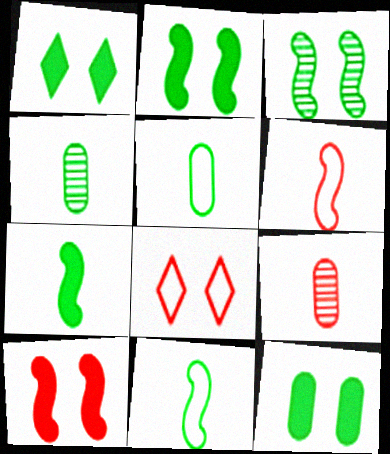[[1, 2, 12]]